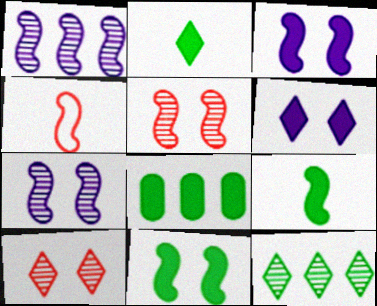[[1, 4, 11], 
[2, 8, 11]]